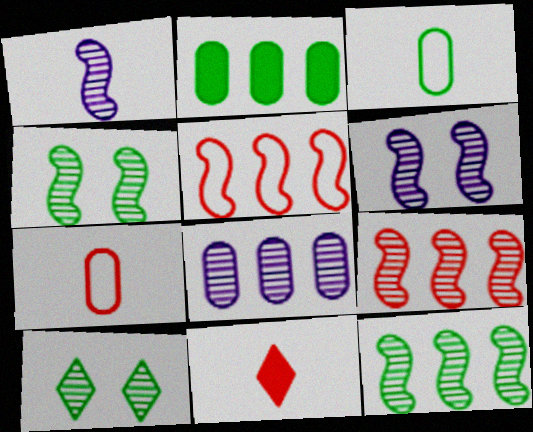[[1, 3, 11], 
[1, 4, 9]]